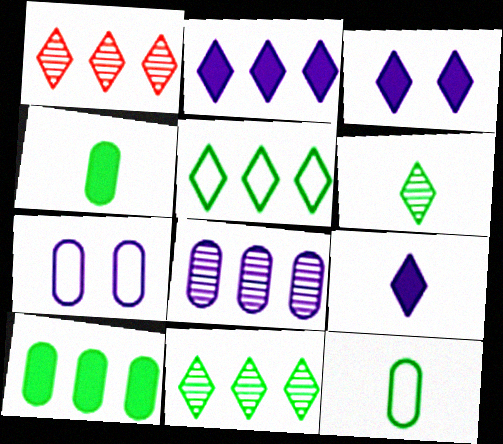[[1, 2, 5], 
[2, 3, 9]]